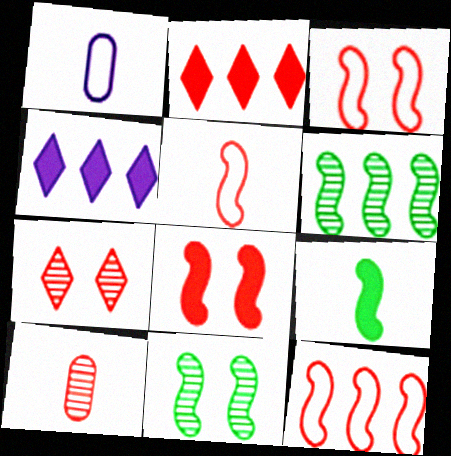[[1, 2, 11], 
[2, 3, 10], 
[3, 5, 12]]